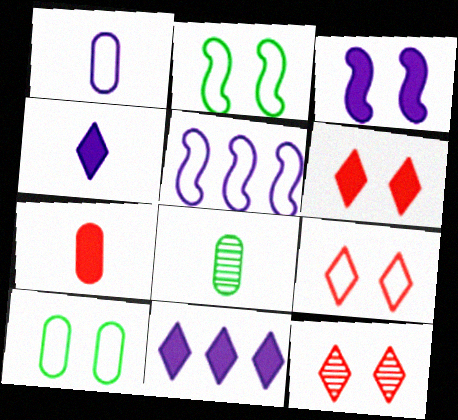[[1, 7, 8], 
[3, 10, 12], 
[5, 6, 8], 
[6, 9, 12]]